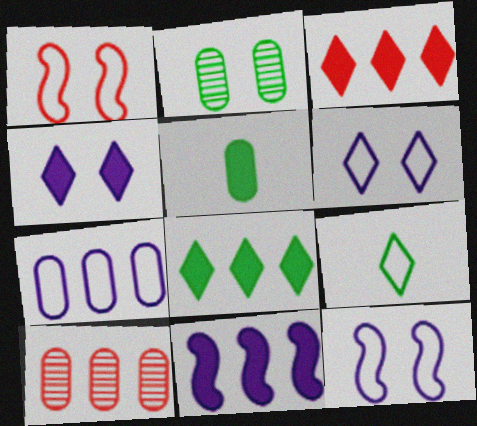[[1, 2, 4], 
[1, 7, 9]]